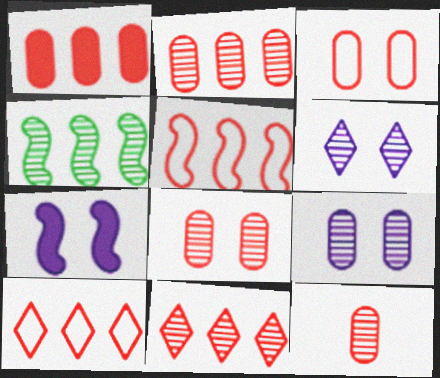[[1, 3, 12], 
[1, 5, 11], 
[2, 8, 12], 
[4, 6, 12]]